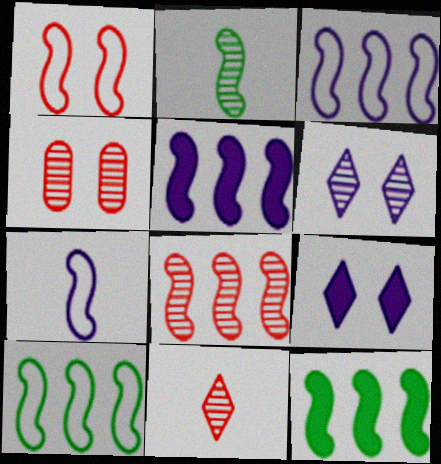[[1, 2, 5], 
[1, 7, 10], 
[3, 8, 12], 
[4, 8, 11], 
[5, 8, 10]]